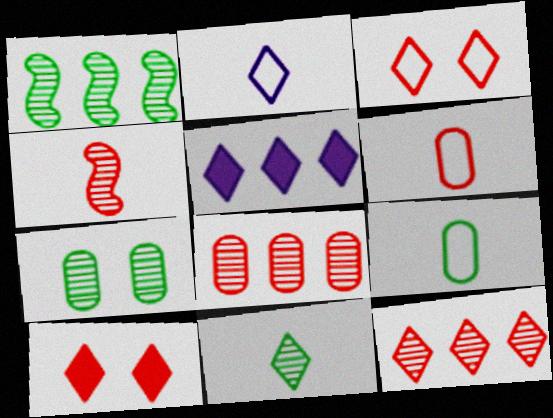[[1, 7, 11], 
[3, 5, 11]]